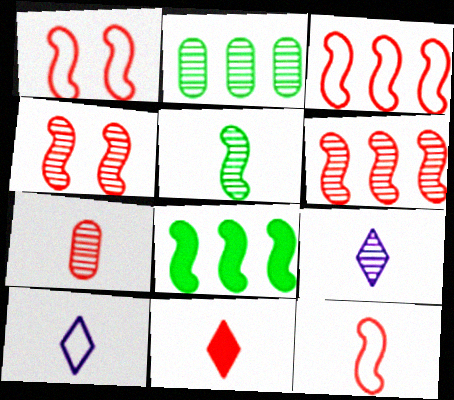[[1, 3, 12], 
[2, 4, 9], 
[5, 7, 9], 
[7, 11, 12]]